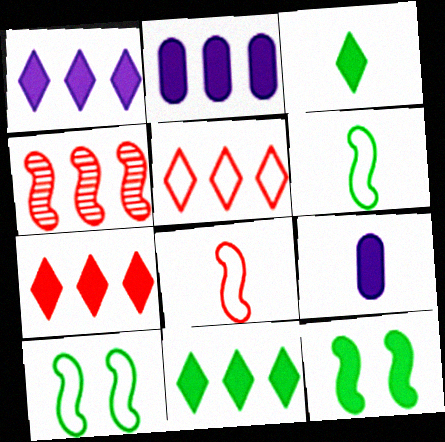[[1, 7, 11], 
[7, 9, 12]]